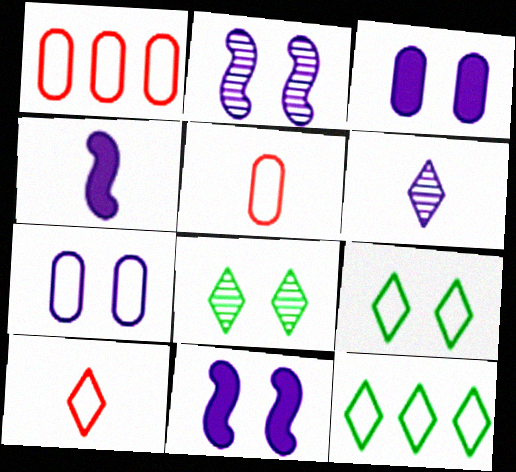[[1, 4, 8]]